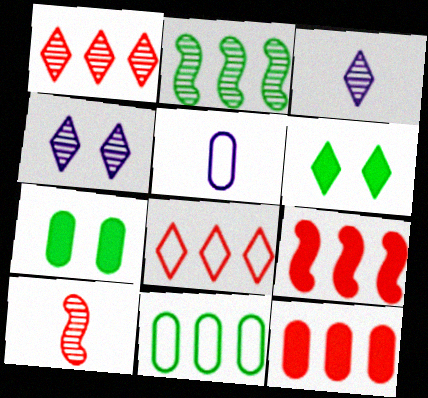[[3, 6, 8]]